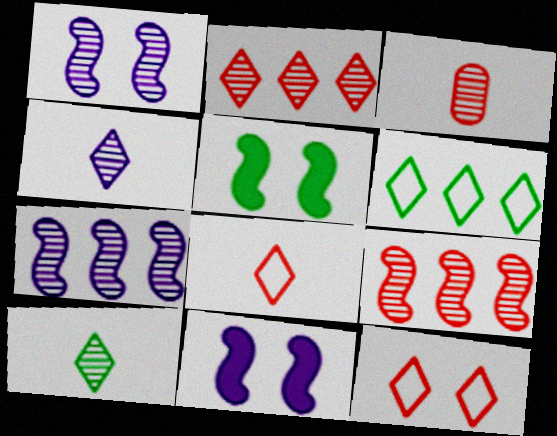[[3, 6, 11]]